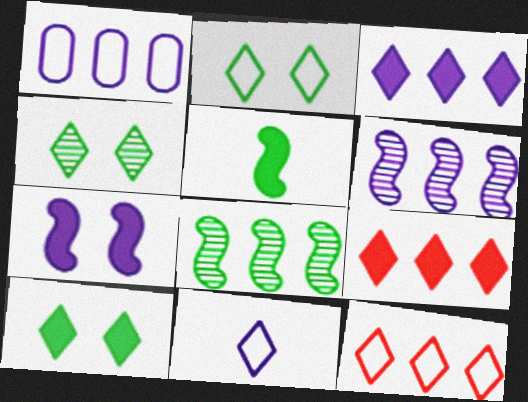[[1, 3, 6], 
[1, 8, 9], 
[2, 4, 10], 
[2, 11, 12], 
[4, 9, 11]]